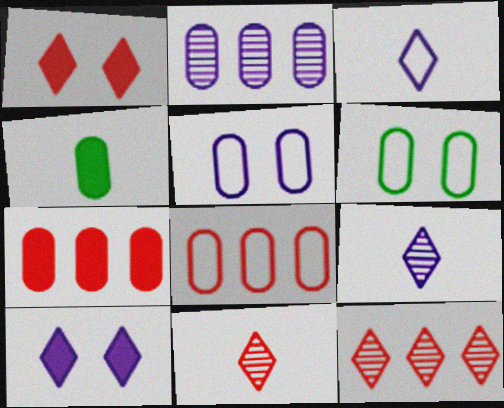[]